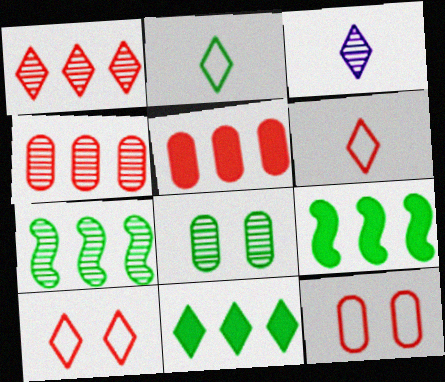[[2, 8, 9], 
[3, 9, 12], 
[3, 10, 11]]